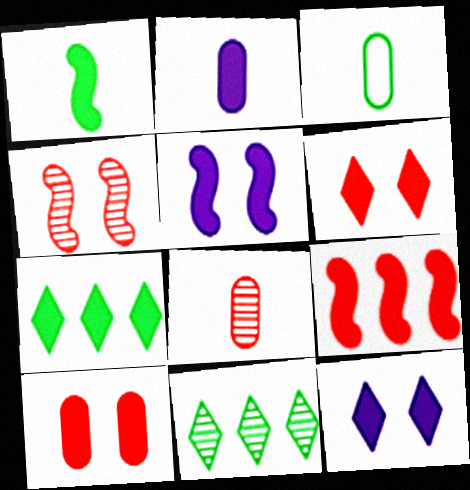[[1, 5, 9], 
[2, 3, 8]]